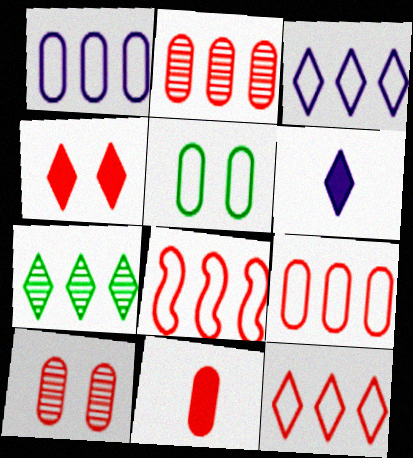[[8, 9, 12], 
[9, 10, 11]]